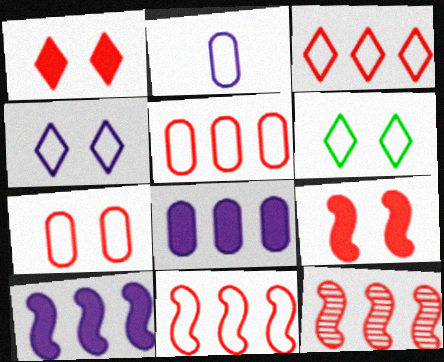[[2, 6, 11], 
[3, 5, 11]]